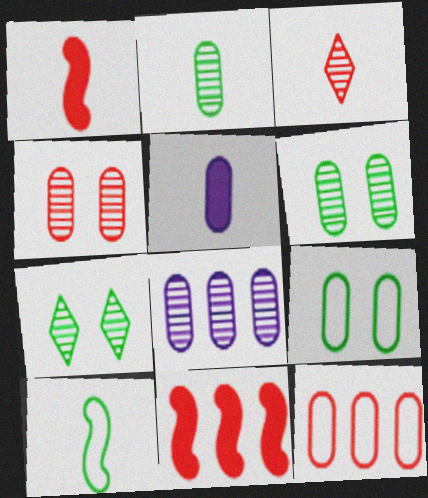[[2, 4, 8], 
[3, 5, 10], 
[5, 6, 12]]